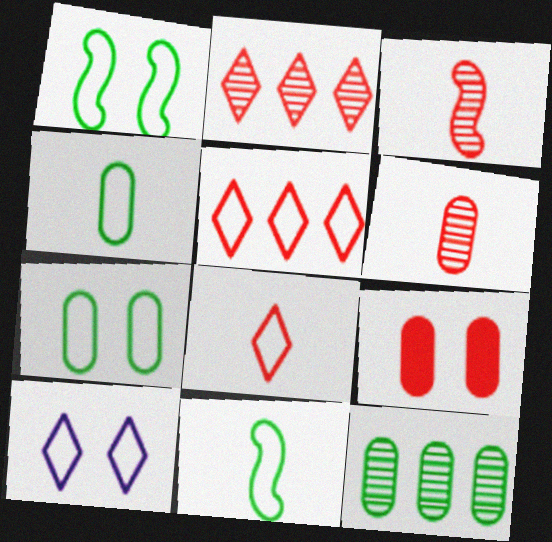[[3, 5, 9]]